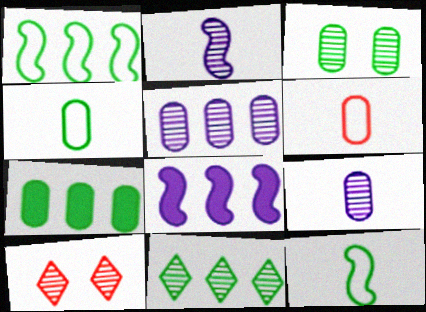[[1, 7, 11], 
[3, 4, 7], 
[4, 8, 10]]